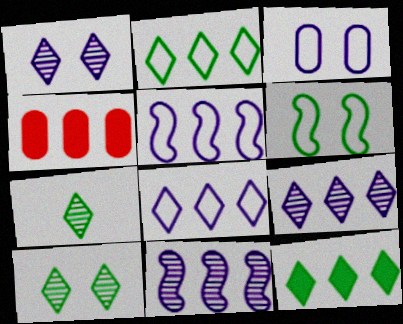[[2, 4, 11]]